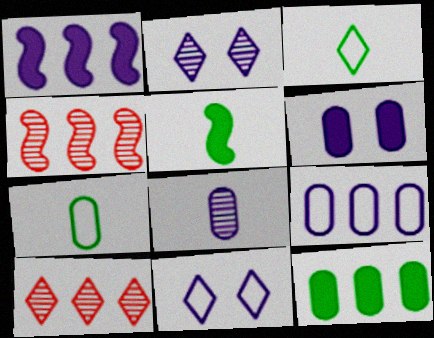[[1, 8, 11], 
[3, 4, 6], 
[6, 8, 9]]